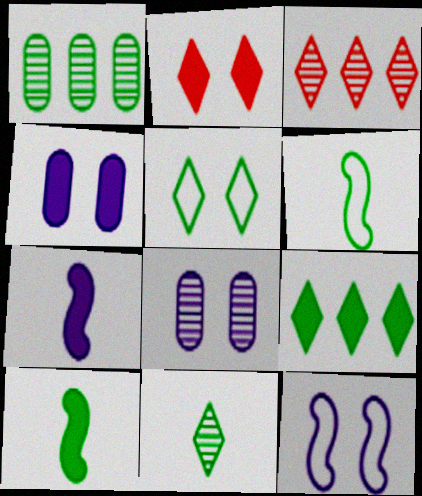[[1, 5, 10], 
[3, 4, 6], 
[5, 9, 11]]